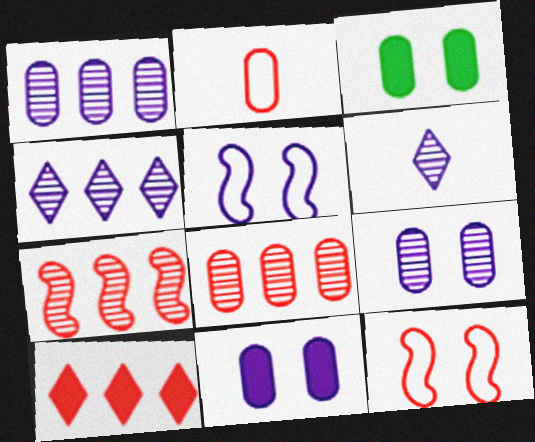[[1, 2, 3]]